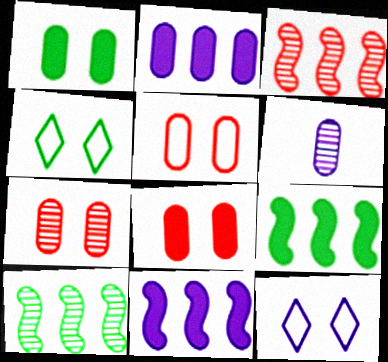[[5, 7, 8], 
[6, 11, 12]]